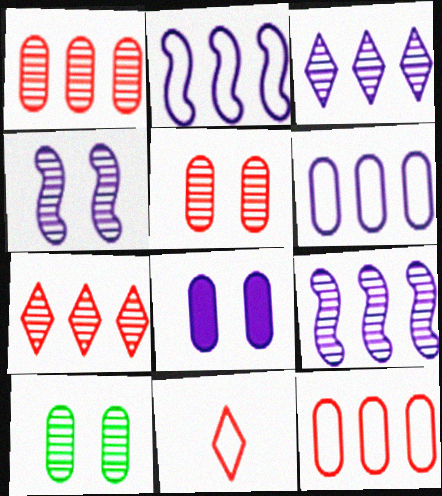[]